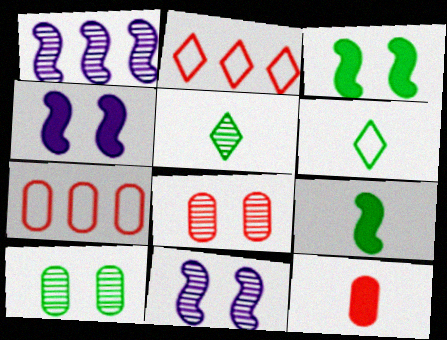[[1, 5, 8], 
[4, 5, 7], 
[7, 8, 12]]